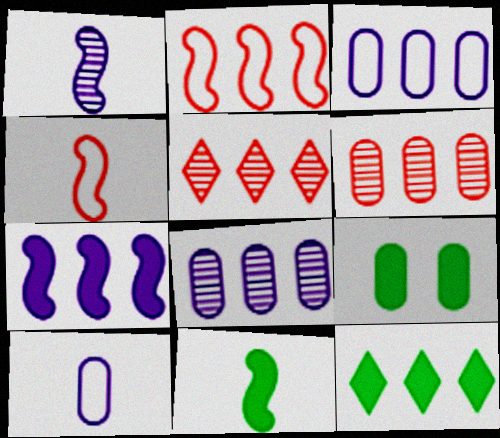[[1, 4, 11], 
[2, 8, 12], 
[6, 9, 10], 
[9, 11, 12]]